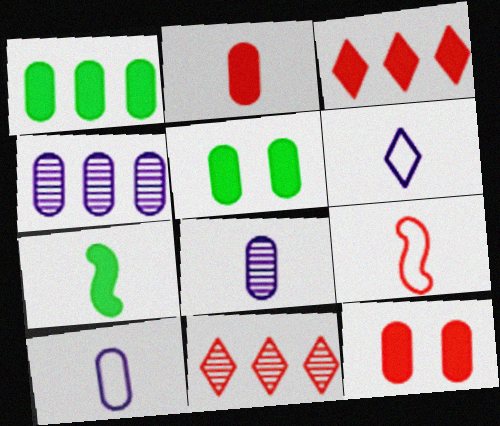[[9, 11, 12]]